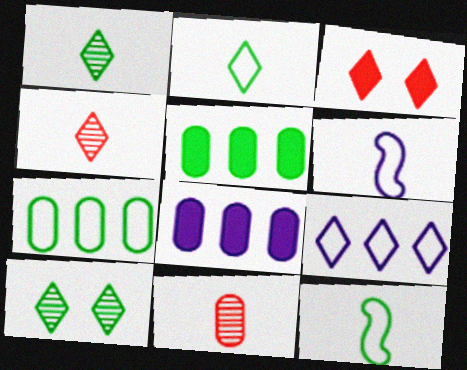[[1, 3, 9], 
[5, 10, 12]]